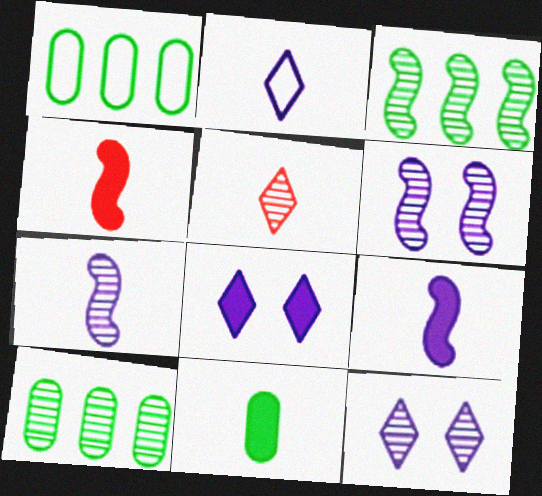[[1, 4, 12], 
[5, 6, 10]]